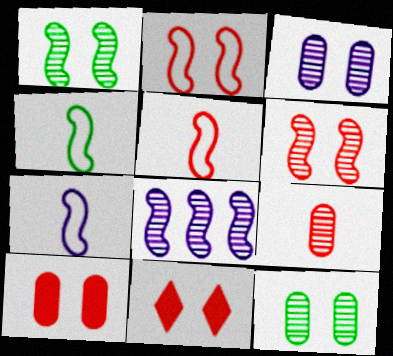[[4, 5, 7]]